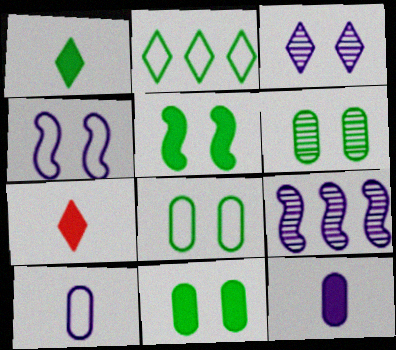[[2, 3, 7], 
[6, 8, 11], 
[7, 8, 9]]